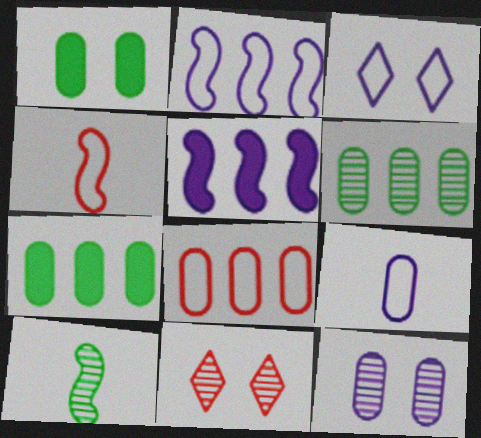[[2, 3, 9]]